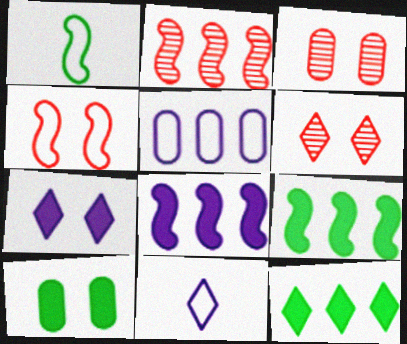[[2, 5, 12], 
[2, 10, 11], 
[3, 9, 11], 
[6, 11, 12]]